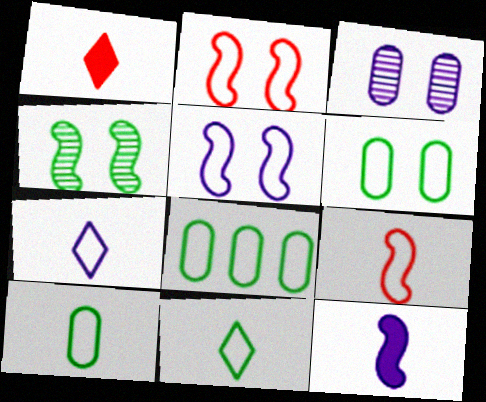[[2, 7, 8], 
[6, 8, 10], 
[7, 9, 10]]